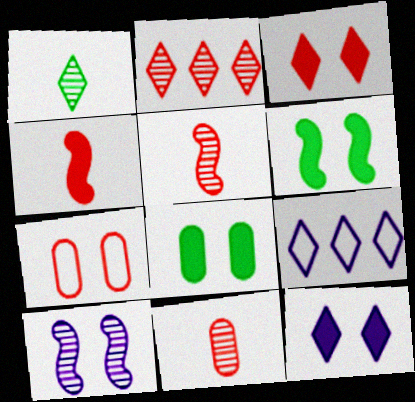[[1, 3, 9], 
[2, 4, 7], 
[5, 8, 9], 
[6, 9, 11]]